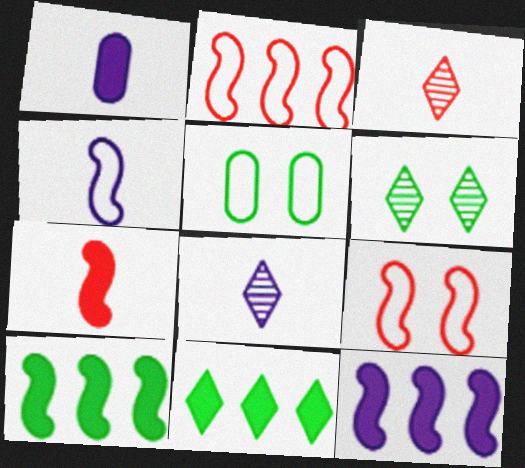[[1, 2, 6], 
[1, 4, 8], 
[3, 5, 12]]